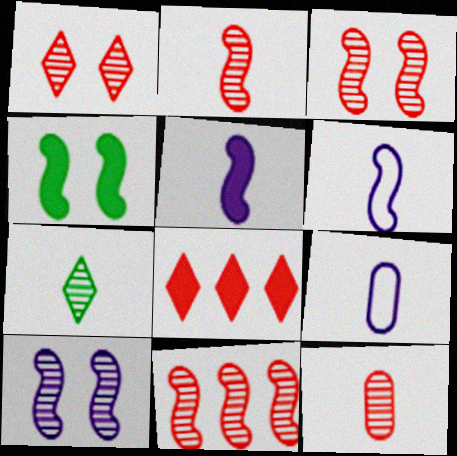[[1, 11, 12], 
[2, 3, 11], 
[4, 6, 11]]